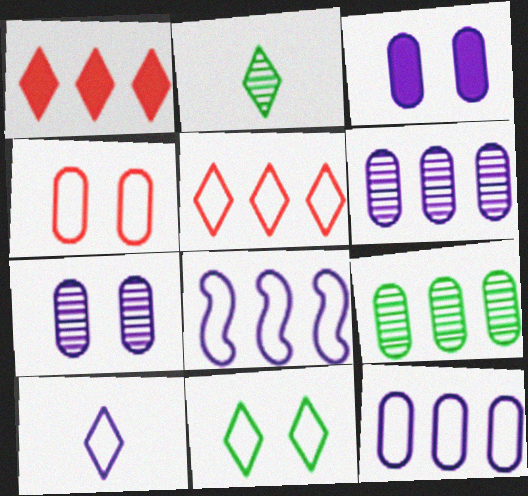[[1, 8, 9], 
[5, 10, 11]]